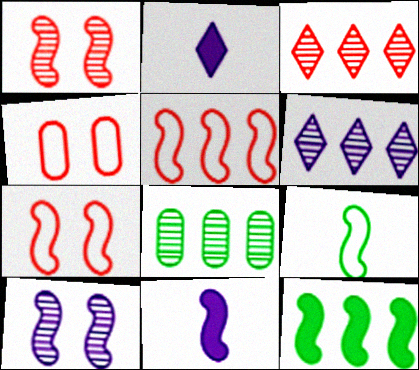[[2, 7, 8]]